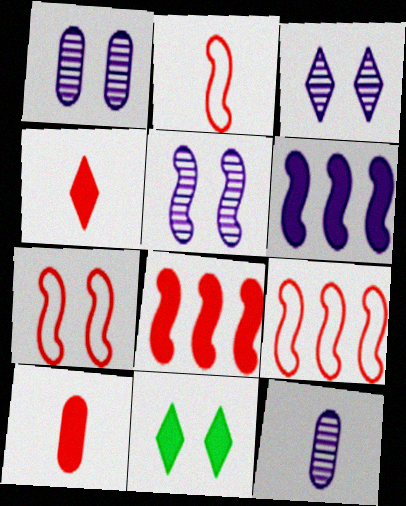[[1, 3, 5], 
[1, 7, 11], 
[2, 7, 9], 
[6, 10, 11], 
[9, 11, 12]]